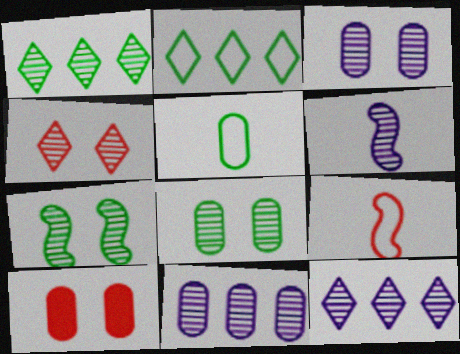[[2, 6, 10], 
[3, 4, 7], 
[3, 6, 12], 
[5, 10, 11]]